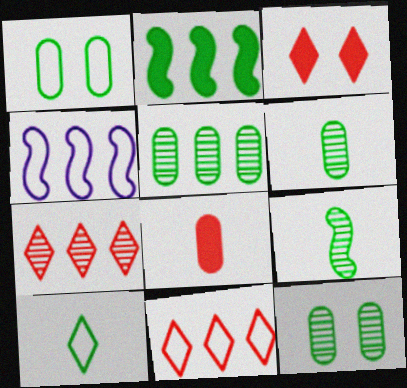[[2, 10, 12], 
[3, 4, 6], 
[5, 6, 12]]